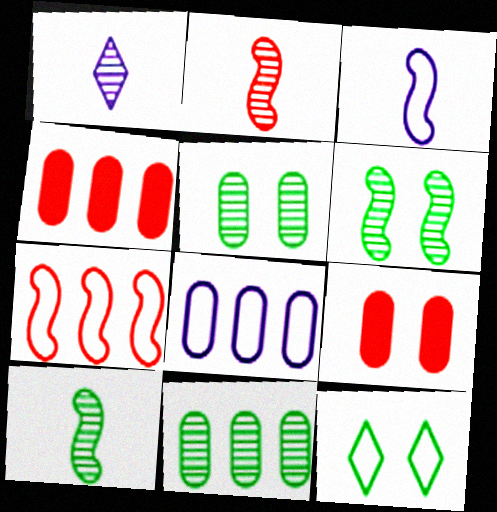[[4, 8, 11]]